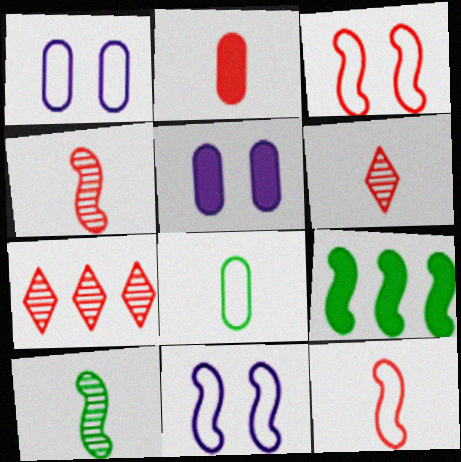[[1, 6, 9], 
[2, 3, 7], 
[2, 6, 12], 
[4, 9, 11]]